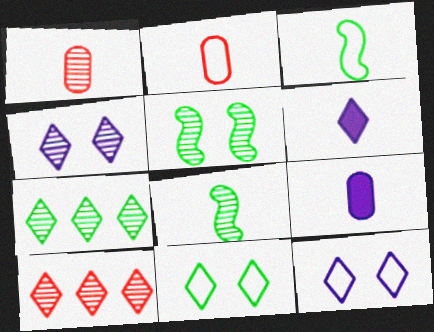[[1, 3, 6], 
[2, 6, 8], 
[6, 10, 11]]